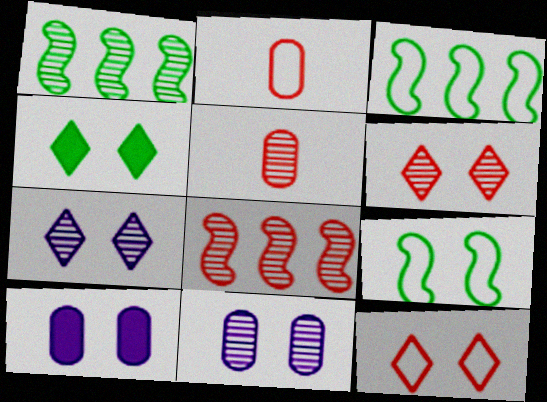[[1, 5, 7], 
[4, 7, 12], 
[5, 6, 8], 
[6, 9, 10]]